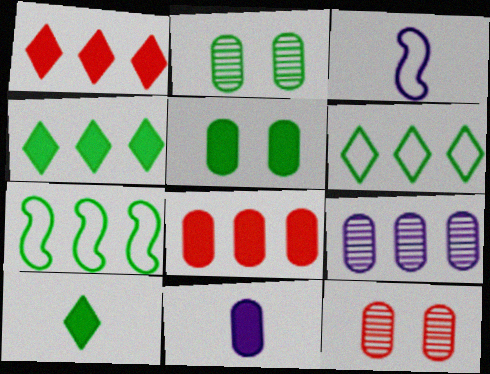[[1, 2, 3], 
[1, 7, 9], 
[2, 7, 10], 
[3, 4, 12], 
[5, 8, 11]]